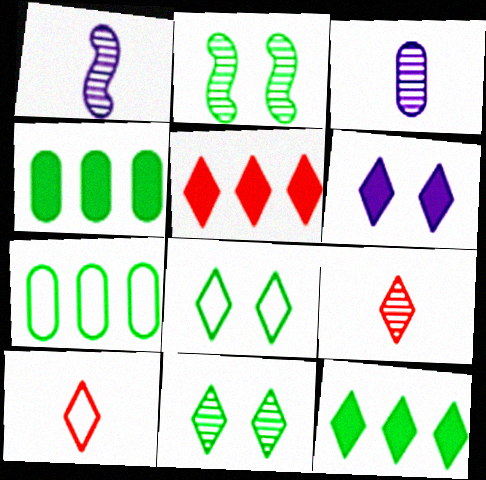[]